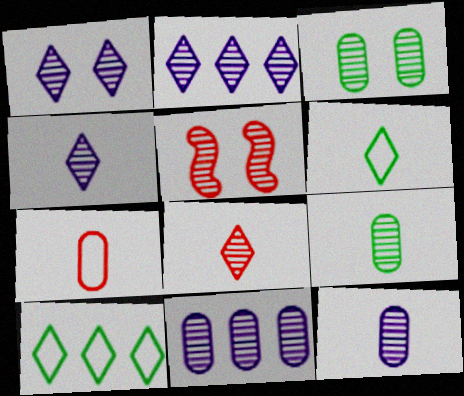[[1, 2, 4], 
[1, 3, 5], 
[2, 5, 9]]